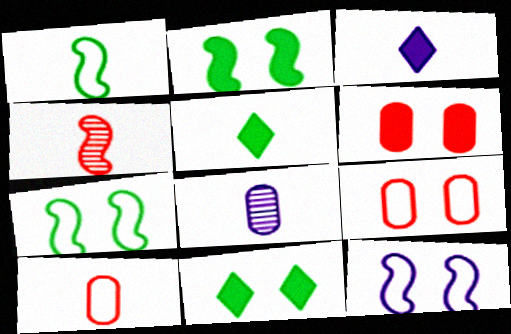[]